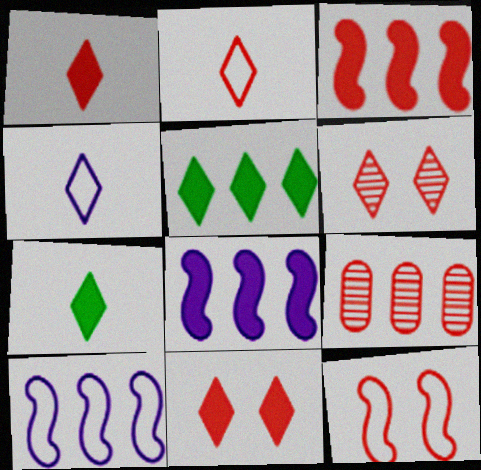[[1, 9, 12], 
[4, 5, 6], 
[5, 9, 10]]